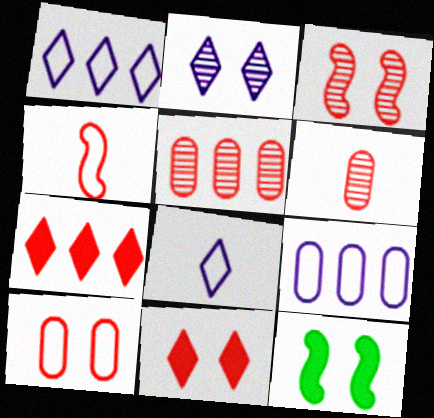[[1, 6, 12], 
[2, 10, 12], 
[3, 10, 11], 
[4, 5, 11], 
[5, 8, 12]]